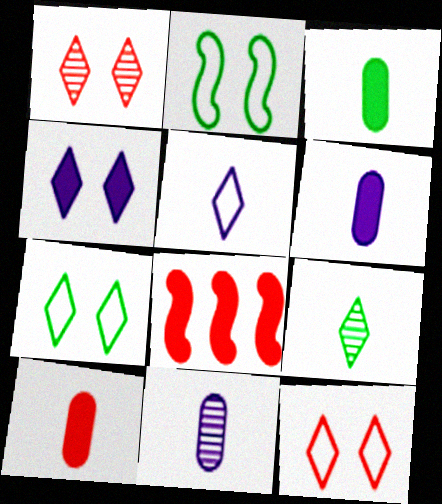[[1, 4, 7], 
[3, 4, 8], 
[3, 6, 10], 
[7, 8, 11]]